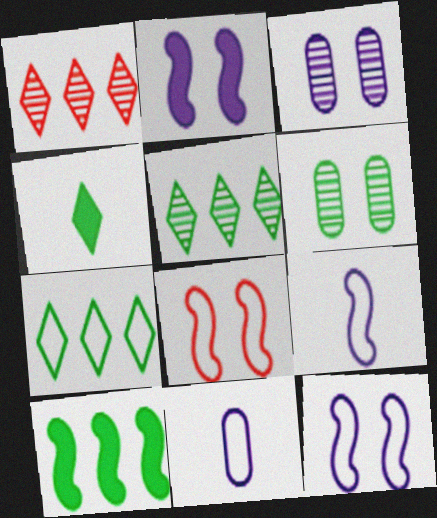[[7, 8, 11]]